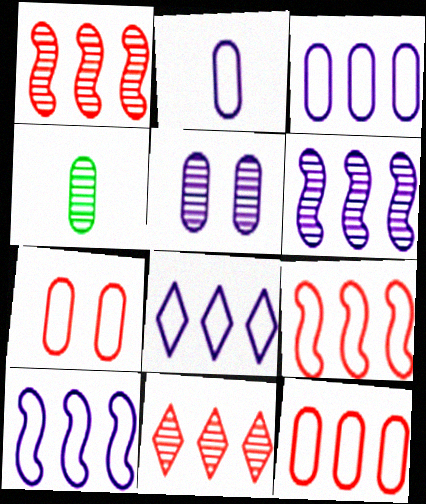[[3, 8, 10]]